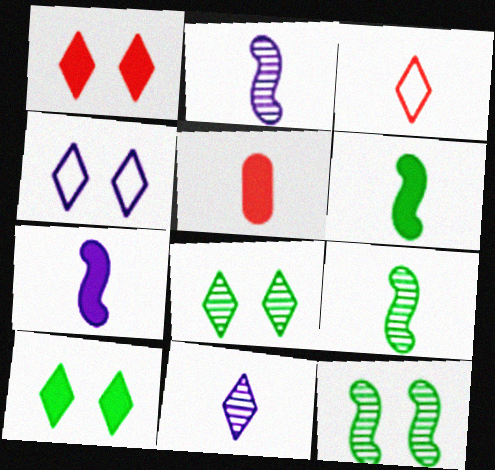[[1, 4, 8]]